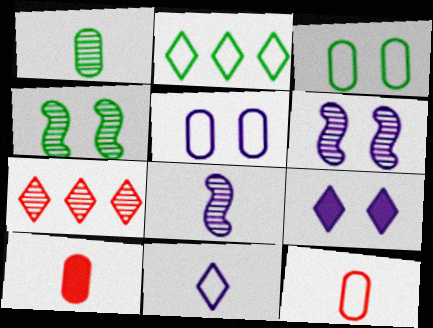[[1, 6, 7], 
[2, 6, 10], 
[5, 6, 9]]